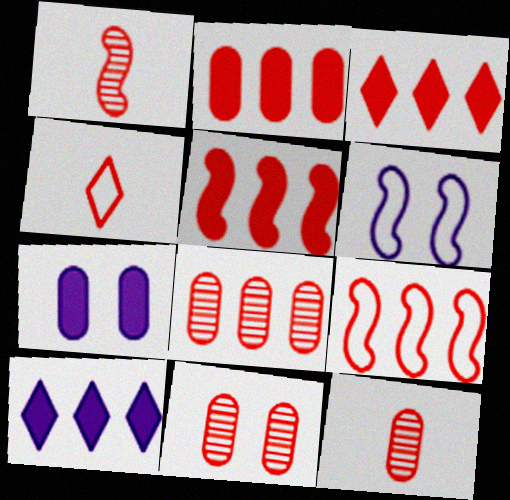[[2, 3, 5], 
[3, 8, 9], 
[4, 5, 11], 
[8, 11, 12]]